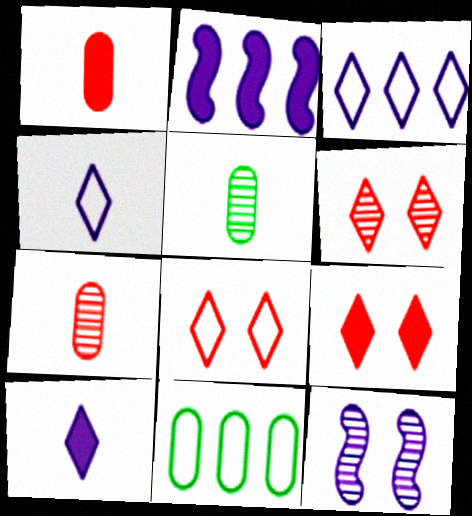[[2, 5, 8], 
[6, 8, 9]]